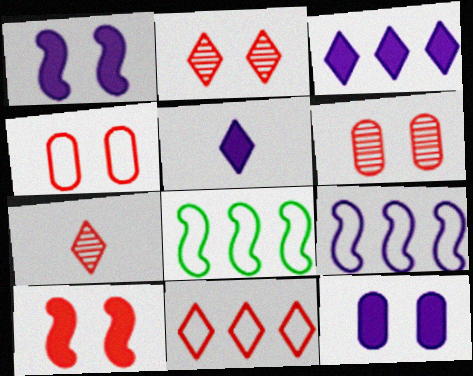[[2, 4, 10], 
[5, 6, 8], 
[7, 8, 12]]